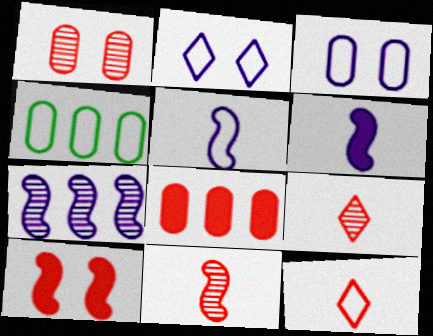[]